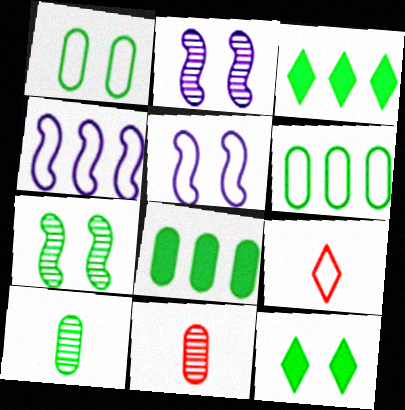[[1, 4, 9], 
[1, 7, 12], 
[1, 8, 10], 
[2, 8, 9], 
[3, 5, 11], 
[4, 11, 12], 
[5, 6, 9]]